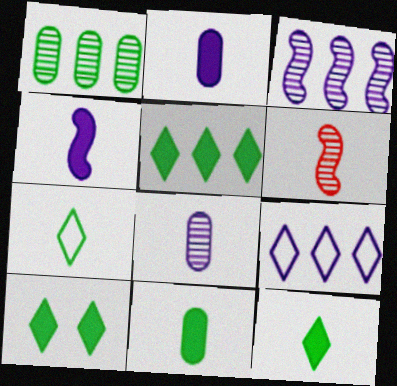[[2, 6, 7], 
[5, 10, 12]]